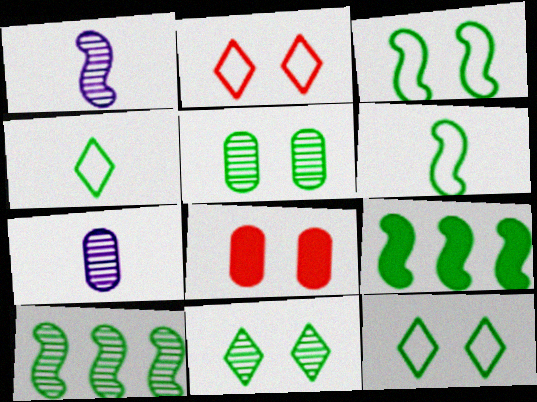[[2, 7, 9], 
[4, 5, 9]]